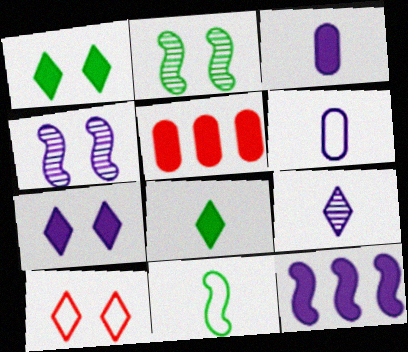[[3, 7, 12]]